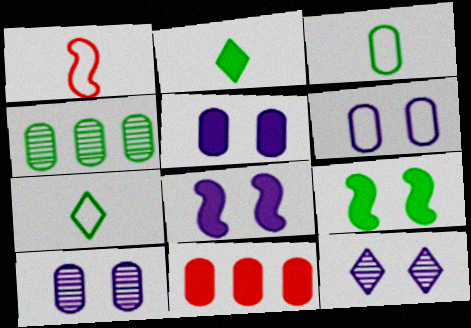[[2, 8, 11], 
[3, 10, 11], 
[4, 7, 9], 
[5, 6, 10], 
[6, 8, 12]]